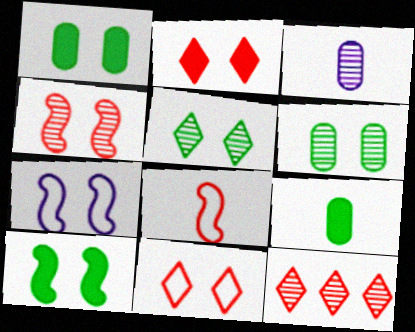[[2, 6, 7], 
[4, 7, 10], 
[7, 9, 12]]